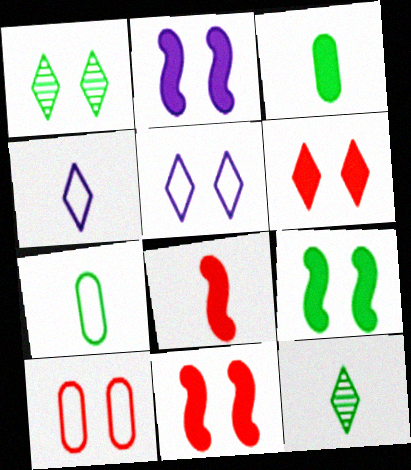[[1, 2, 10], 
[1, 5, 6], 
[2, 9, 11]]